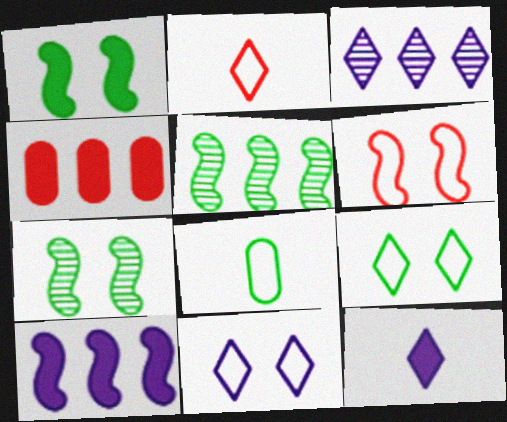[[1, 4, 12], 
[3, 11, 12]]